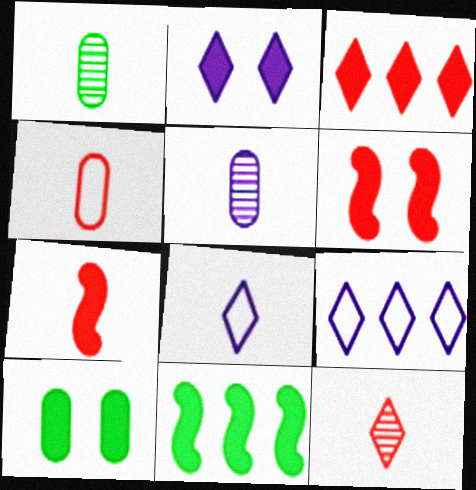[[1, 6, 9], 
[1, 7, 8], 
[2, 6, 10], 
[4, 7, 12]]